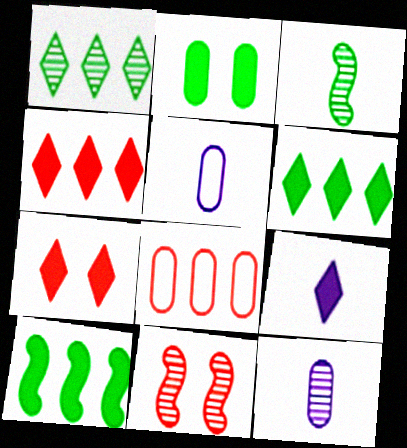[[1, 11, 12], 
[2, 8, 12], 
[5, 6, 11], 
[6, 7, 9]]